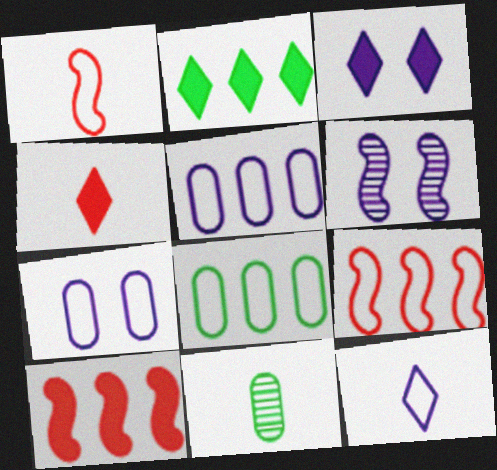[[2, 3, 4], 
[3, 6, 7], 
[3, 9, 11], 
[4, 6, 8]]